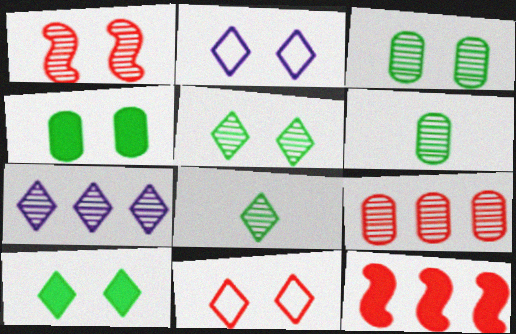[[1, 2, 4], 
[1, 6, 7], 
[2, 6, 12]]